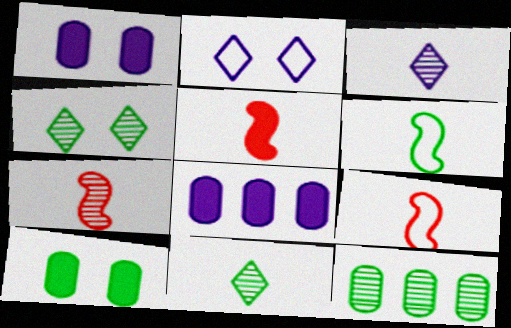[[2, 5, 12], 
[4, 8, 9], 
[5, 7, 9]]